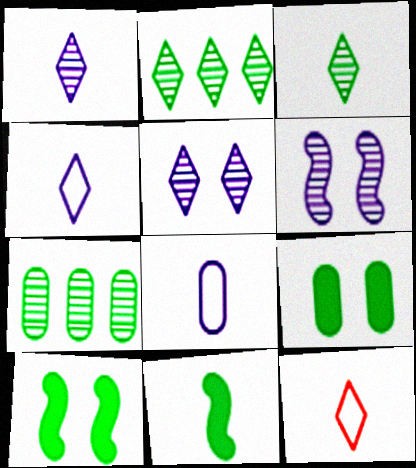[]